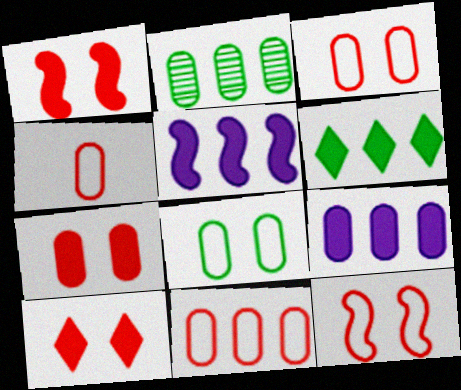[[1, 7, 10], 
[2, 9, 11], 
[3, 4, 11]]